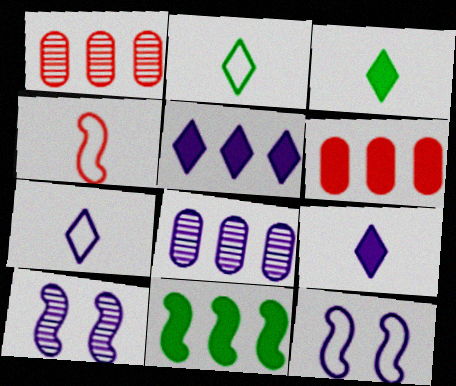[[1, 3, 12], 
[2, 6, 10], 
[4, 10, 11], 
[5, 6, 11], 
[8, 9, 12]]